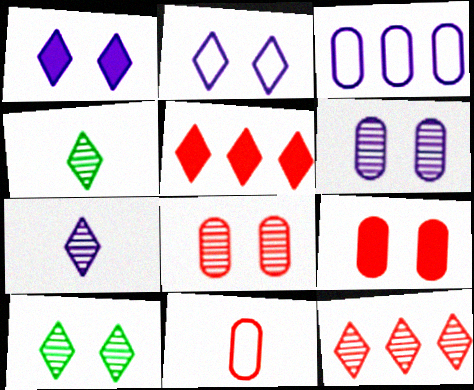[[2, 4, 5], 
[7, 10, 12]]